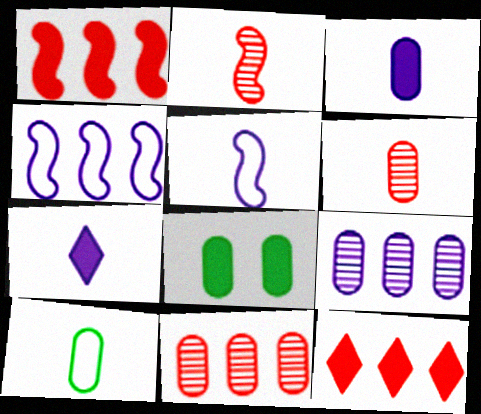[[1, 7, 8], 
[2, 7, 10], 
[3, 6, 10]]